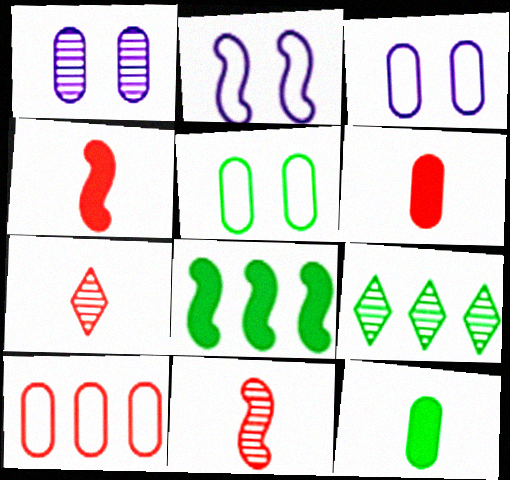[[1, 9, 11], 
[1, 10, 12], 
[2, 6, 9], 
[2, 8, 11], 
[3, 4, 9], 
[3, 7, 8]]